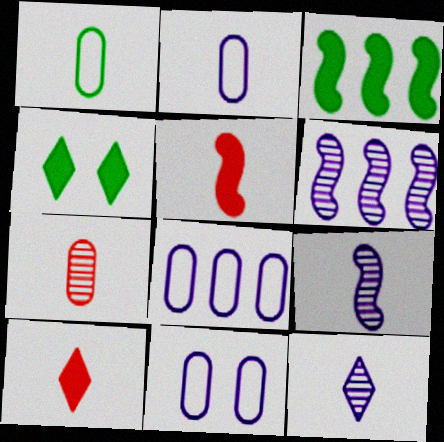[[1, 5, 12], 
[1, 9, 10], 
[2, 8, 11]]